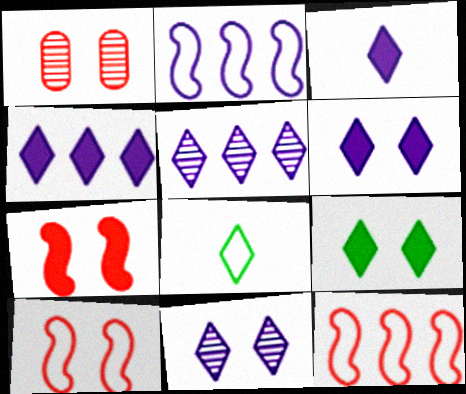[[3, 4, 6]]